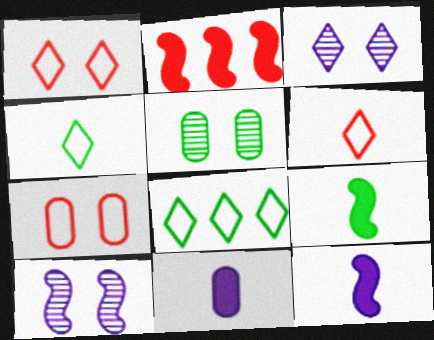[[5, 8, 9]]